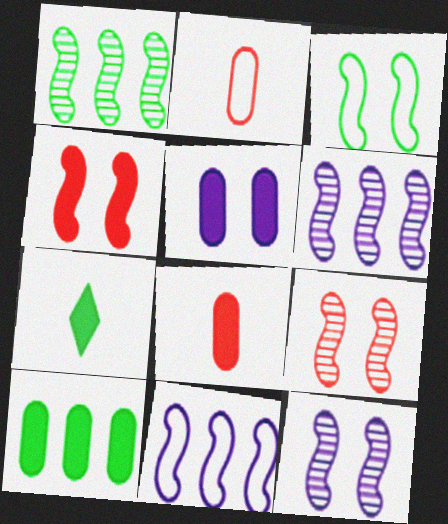[[3, 4, 12], 
[5, 8, 10]]